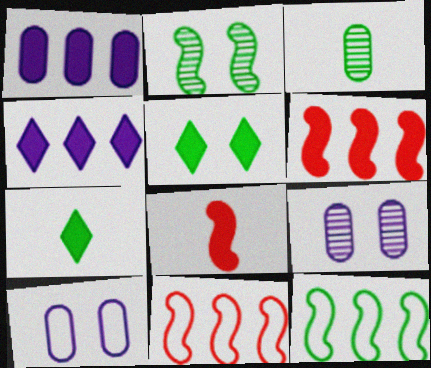[[1, 5, 8], 
[3, 5, 12], 
[7, 9, 11]]